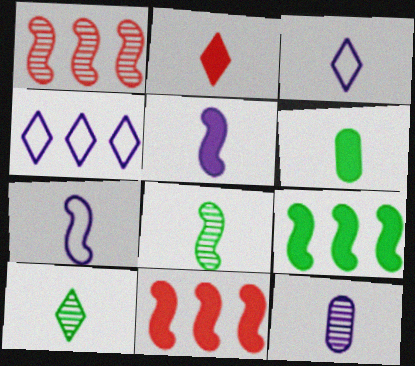[[2, 3, 10], 
[2, 5, 6], 
[3, 5, 12]]